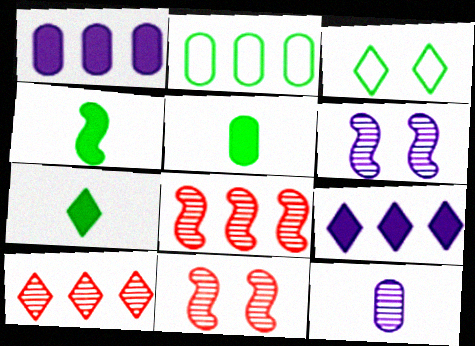[[2, 8, 9], 
[4, 5, 7]]